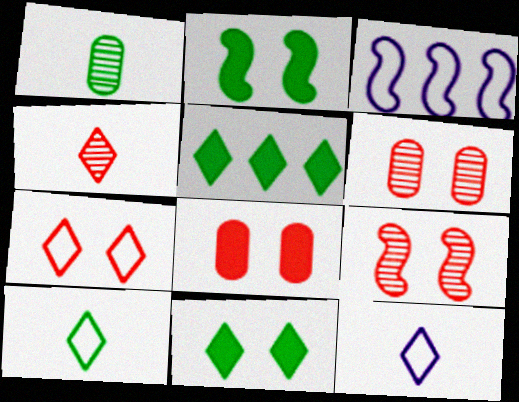[[7, 8, 9]]